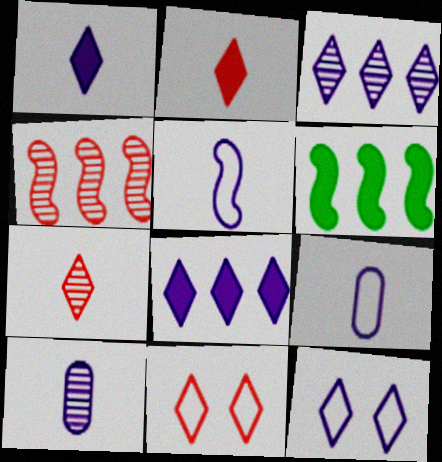[[1, 3, 12], 
[1, 5, 10], 
[6, 10, 11]]